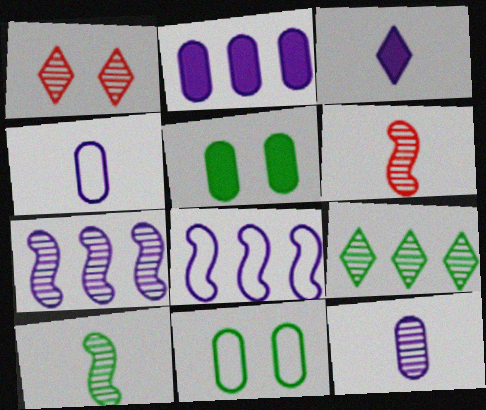[]